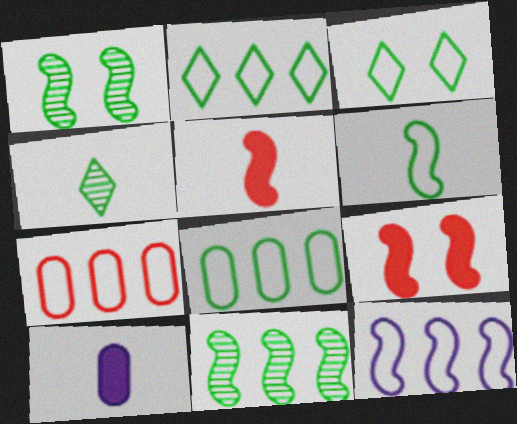[[1, 5, 12], 
[2, 7, 12], 
[3, 6, 8]]